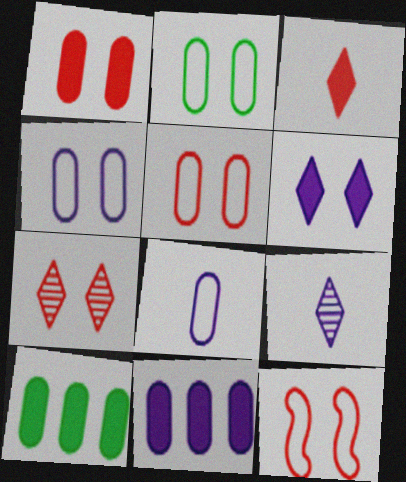[[1, 7, 12], 
[2, 4, 5], 
[9, 10, 12]]